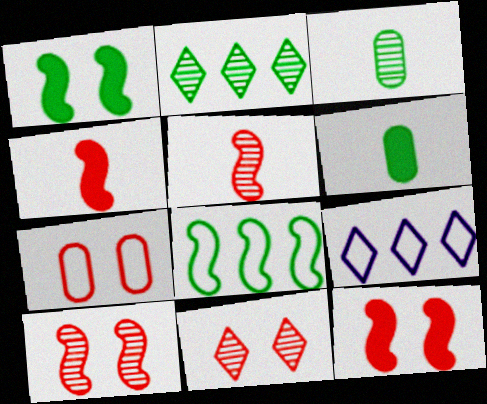[[3, 9, 12], 
[6, 9, 10], 
[7, 11, 12]]